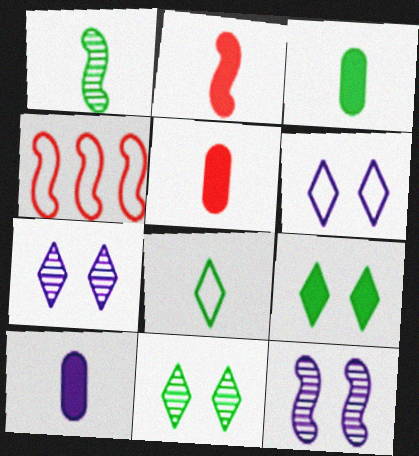[[1, 3, 8], 
[3, 4, 7], 
[3, 5, 10], 
[4, 10, 11]]